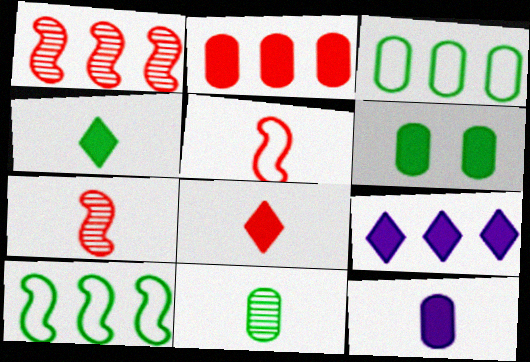[[1, 3, 9], 
[2, 6, 12], 
[3, 6, 11]]